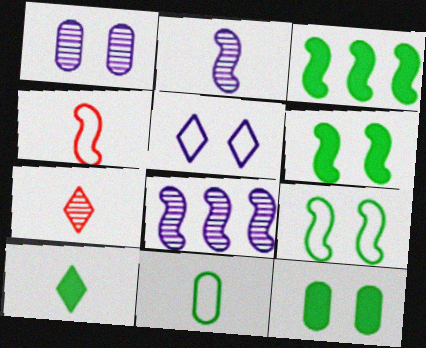[[3, 10, 12], 
[4, 6, 8]]